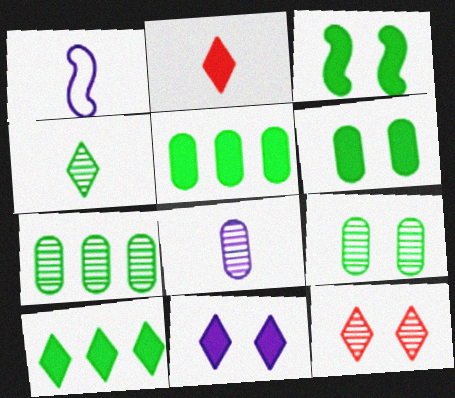[[1, 5, 12], 
[2, 10, 11]]